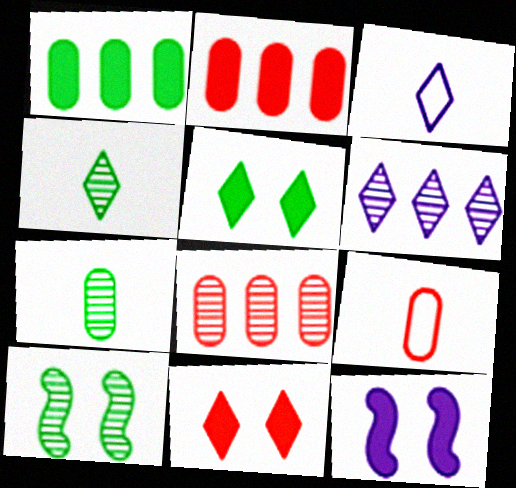[[2, 3, 10]]